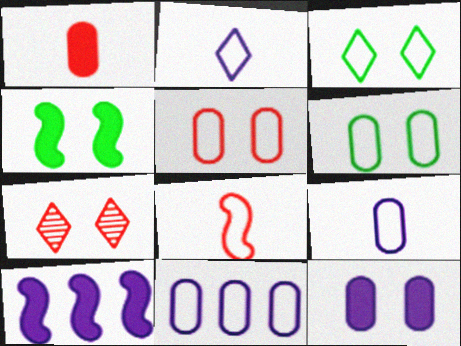[[3, 8, 11]]